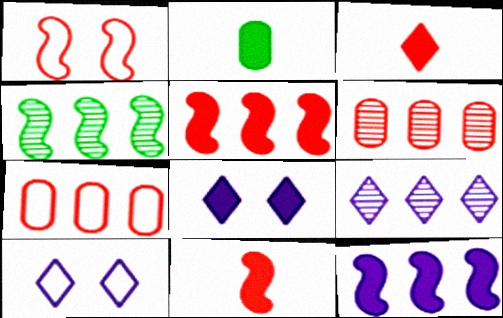[[1, 2, 9], 
[1, 3, 6], 
[2, 5, 8], 
[4, 6, 9]]